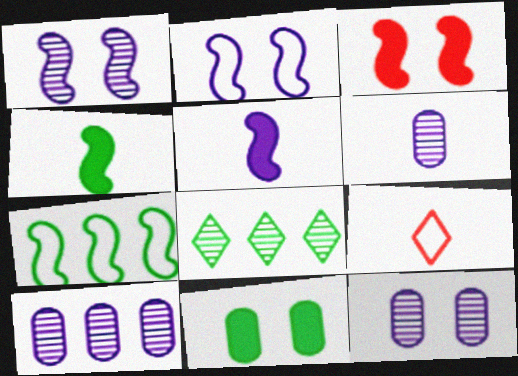[[4, 6, 9], 
[6, 10, 12]]